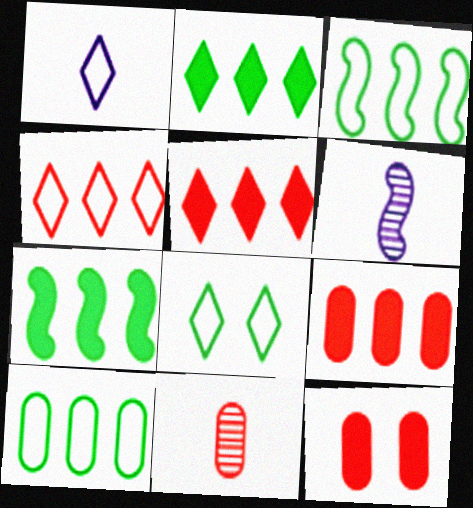[[1, 4, 8], 
[6, 8, 9]]